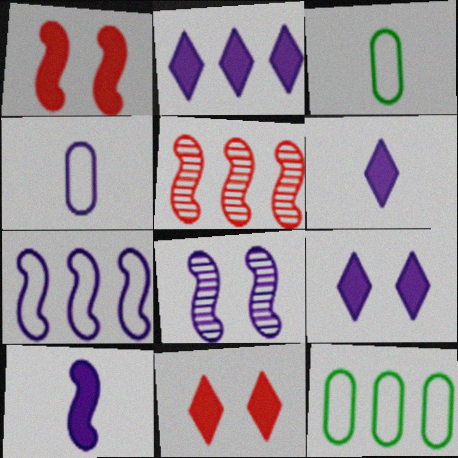[[2, 4, 8], 
[2, 5, 12], 
[2, 6, 9], 
[3, 5, 9], 
[7, 8, 10]]